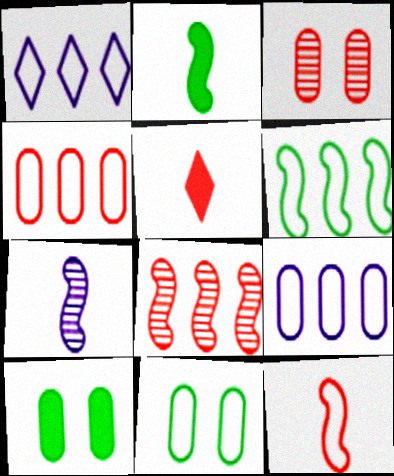[[1, 2, 3], 
[1, 4, 6], 
[1, 11, 12], 
[2, 7, 12]]